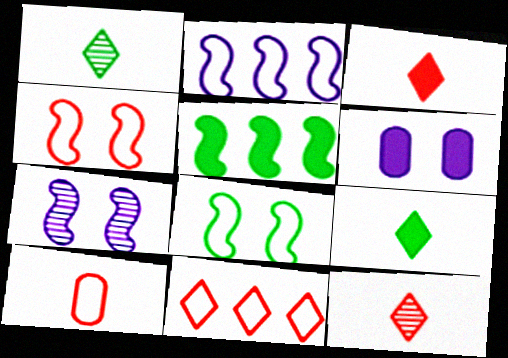[[3, 5, 6], 
[4, 10, 11]]